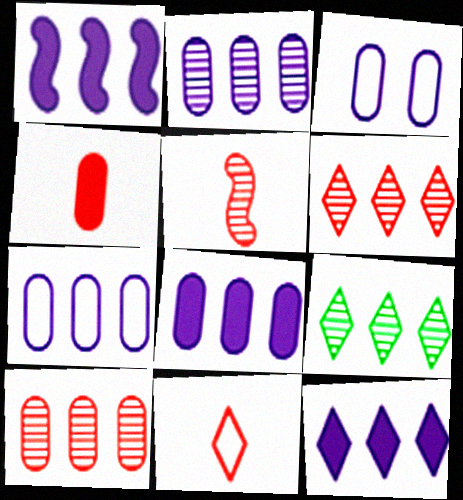[[1, 8, 12], 
[2, 7, 8], 
[4, 5, 11]]